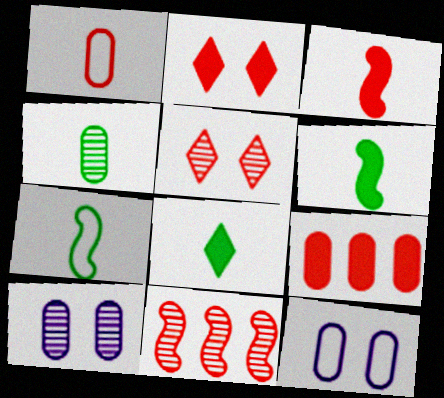[[1, 2, 11], 
[2, 3, 9], 
[4, 7, 8], 
[4, 9, 12], 
[8, 11, 12]]